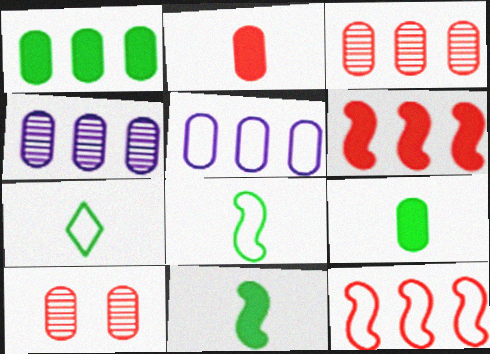[[1, 3, 5], 
[5, 9, 10]]